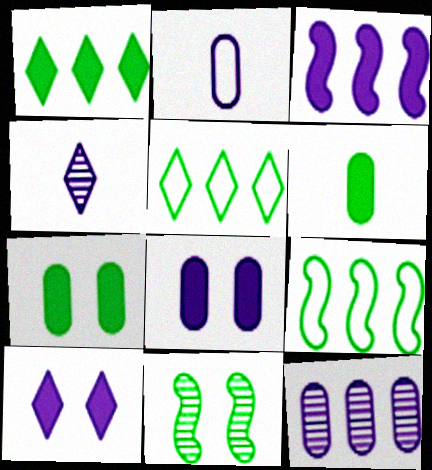[[2, 8, 12], 
[5, 6, 11]]